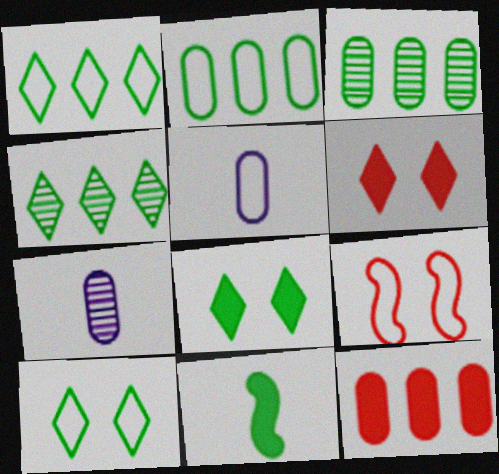[[1, 5, 9], 
[3, 10, 11]]